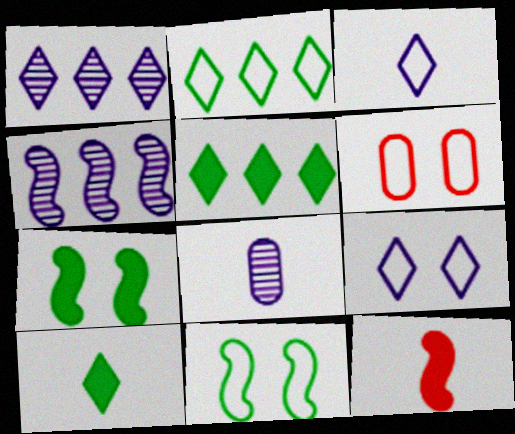[[4, 6, 10], 
[4, 11, 12], 
[6, 9, 11]]